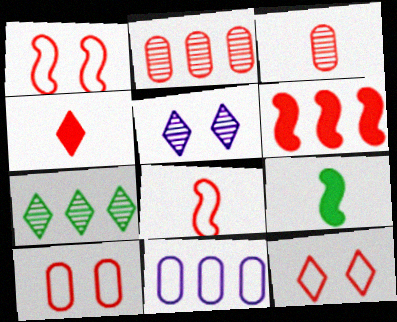[[1, 2, 4], 
[1, 10, 12], 
[3, 4, 8], 
[3, 6, 12], 
[6, 7, 11]]